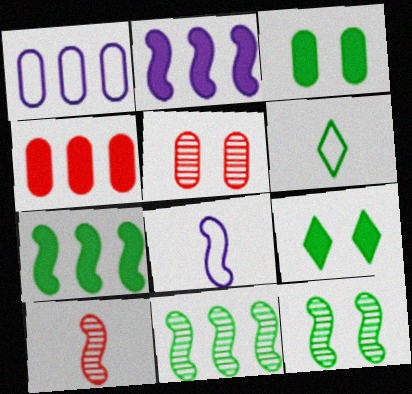[[1, 9, 10], 
[2, 5, 6], 
[3, 6, 11]]